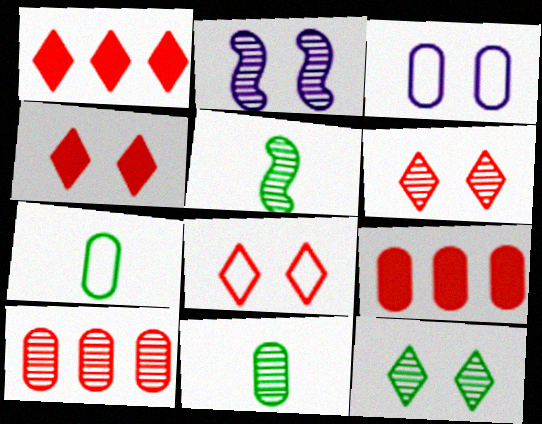[[1, 2, 7], 
[1, 3, 5], 
[3, 9, 11], 
[4, 6, 8]]